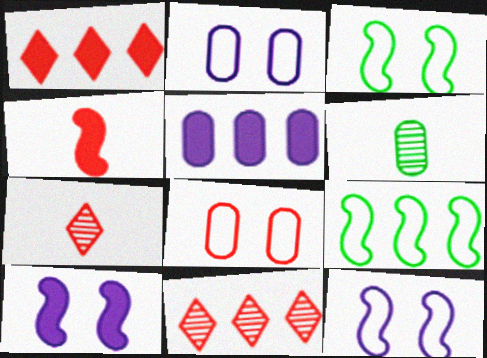[[1, 6, 12], 
[3, 5, 7], 
[4, 8, 11], 
[5, 6, 8], 
[5, 9, 11]]